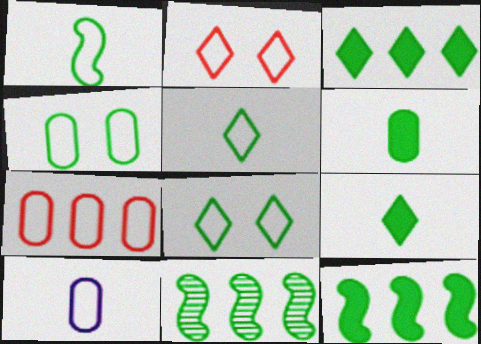[[4, 7, 10], 
[4, 9, 11], 
[6, 8, 11]]